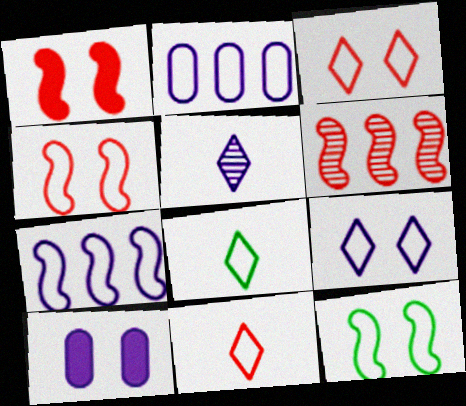[[2, 4, 8], 
[2, 11, 12], 
[5, 7, 10], 
[6, 8, 10]]